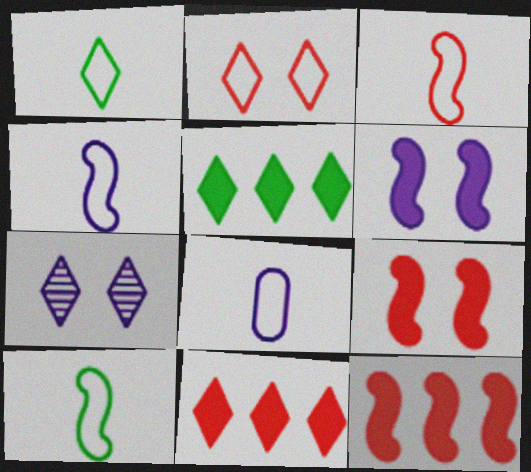[[1, 3, 8], 
[1, 7, 11], 
[3, 4, 10]]